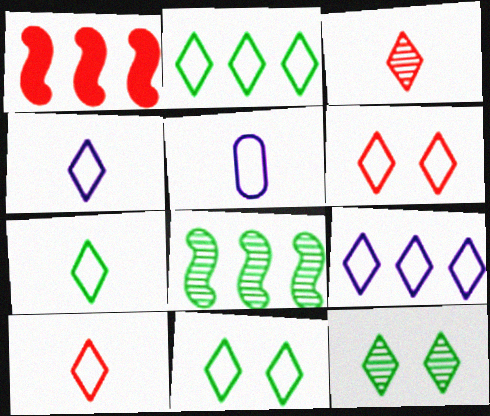[[1, 5, 12], 
[2, 4, 6], 
[2, 7, 11], 
[4, 7, 10], 
[6, 7, 9], 
[9, 10, 11]]